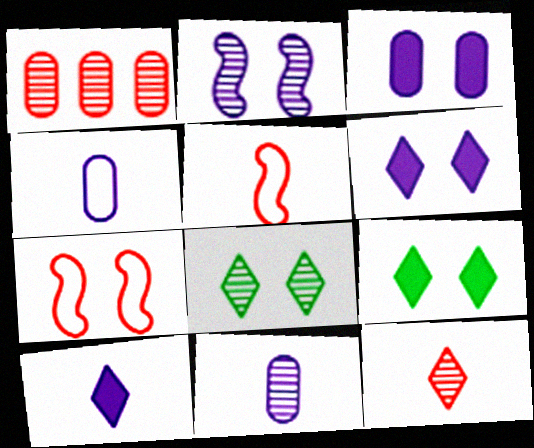[[3, 7, 8]]